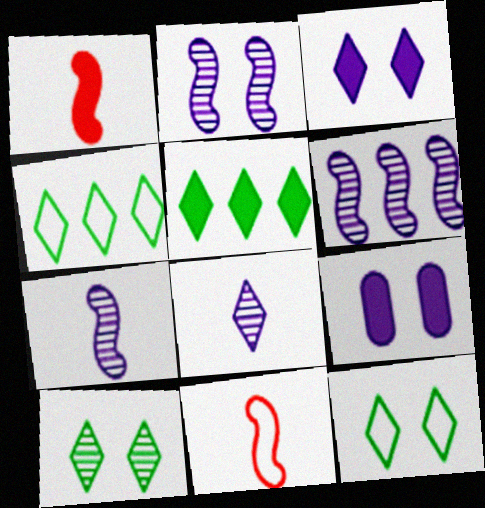[[1, 5, 9], 
[2, 6, 7]]